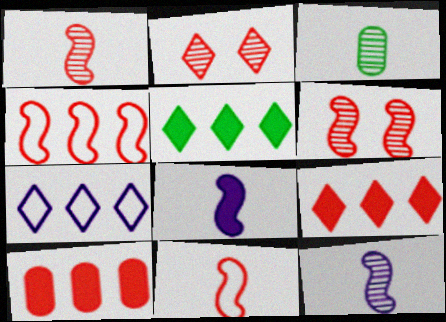[[2, 10, 11]]